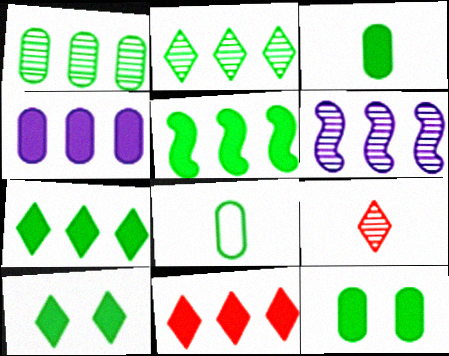[[1, 8, 12], 
[3, 5, 10], 
[4, 5, 11]]